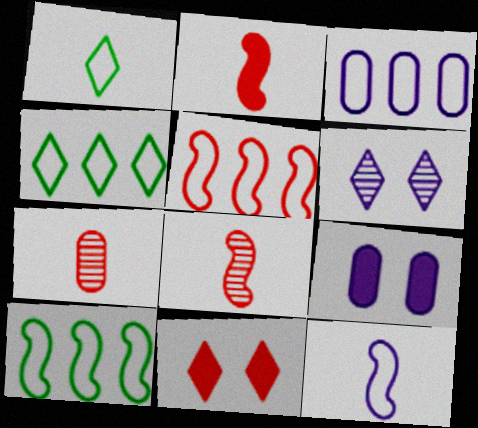[[3, 4, 5], 
[4, 8, 9], 
[5, 7, 11]]